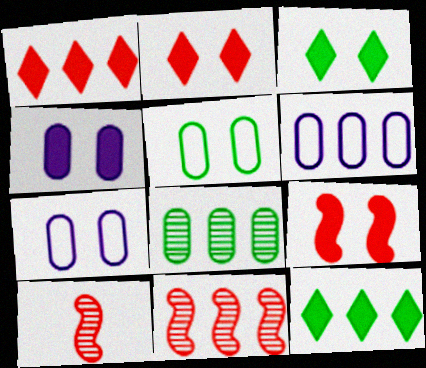[[3, 4, 9], 
[3, 6, 10], 
[6, 11, 12], 
[7, 10, 12]]